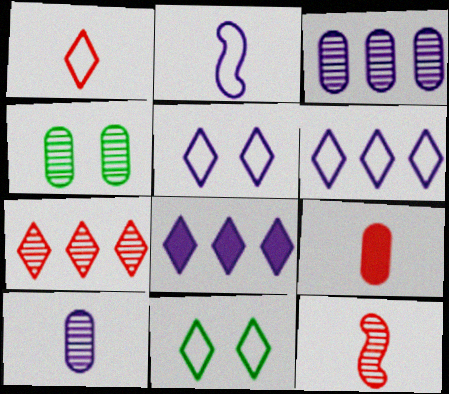[[1, 6, 11], 
[1, 9, 12]]